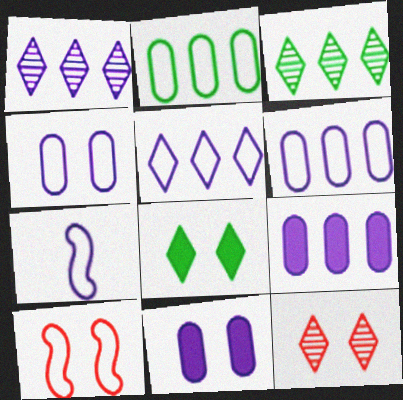[[1, 7, 11], 
[4, 5, 7]]